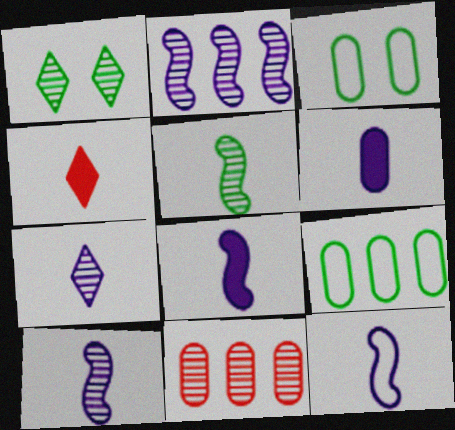[[1, 10, 11], 
[2, 3, 4], 
[3, 6, 11], 
[6, 7, 12], 
[8, 10, 12]]